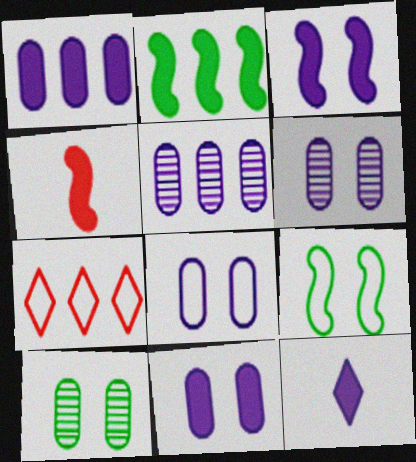[[1, 3, 12], 
[2, 3, 4], 
[2, 5, 7], 
[6, 8, 11]]